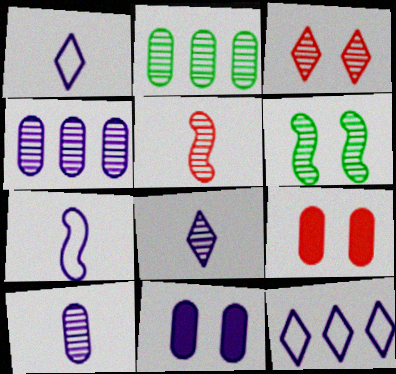[]